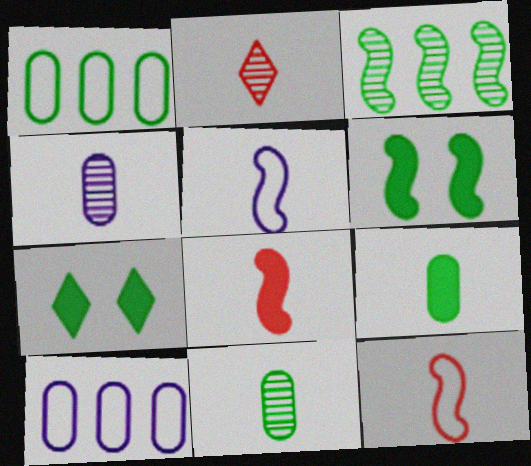[[2, 5, 9], 
[2, 6, 10]]